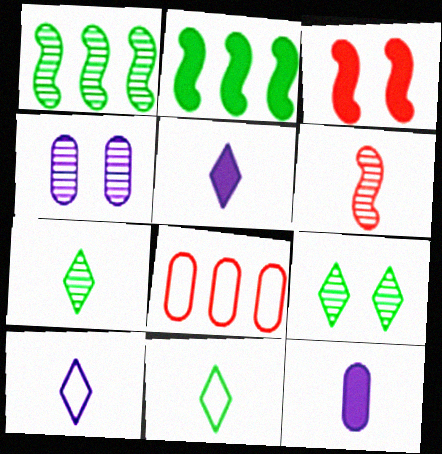[[6, 11, 12]]